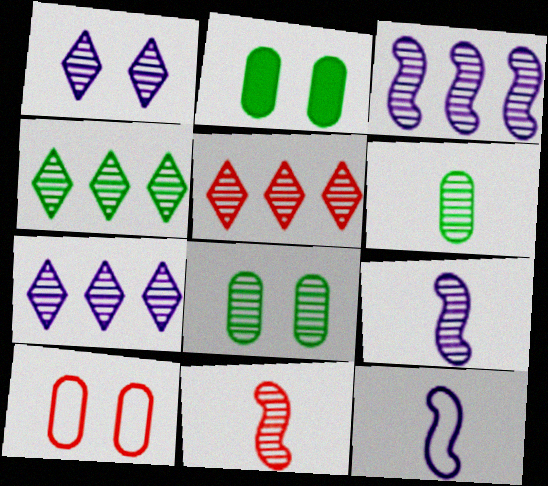[[2, 5, 12], 
[4, 5, 7], 
[5, 8, 9], 
[7, 8, 11]]